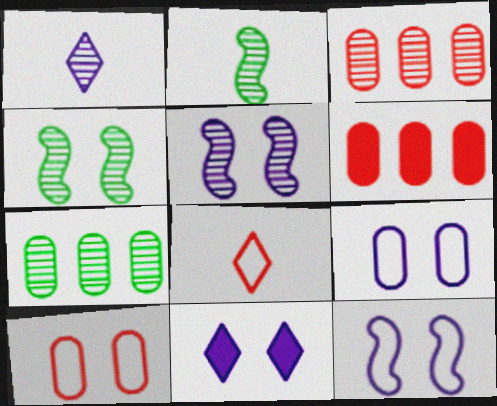[[1, 3, 4], 
[4, 10, 11], 
[5, 9, 11]]